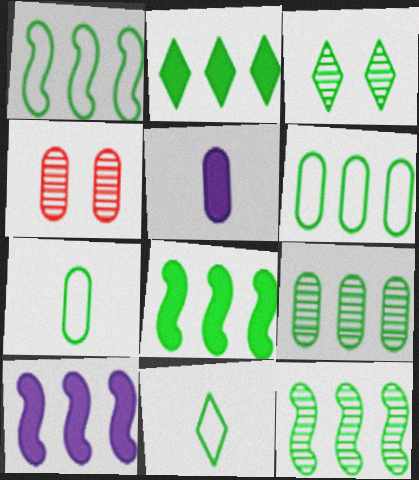[[1, 2, 9], 
[1, 8, 12], 
[2, 3, 11], 
[2, 6, 12], 
[3, 7, 8], 
[4, 5, 6], 
[4, 10, 11]]